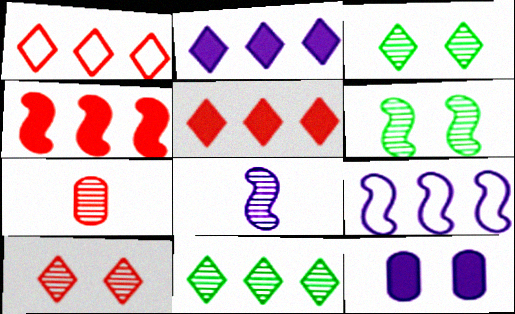[[1, 2, 11]]